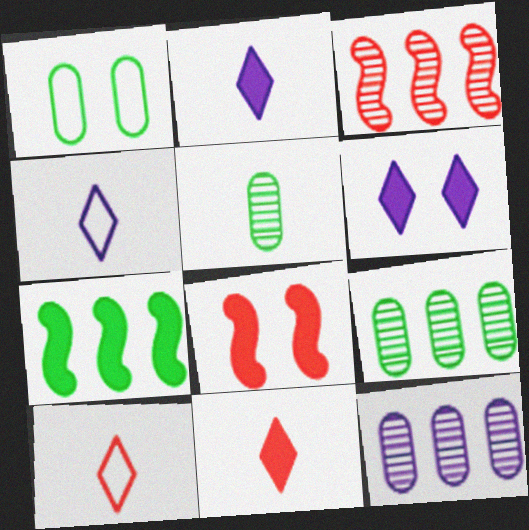[[1, 2, 3], 
[4, 8, 9]]